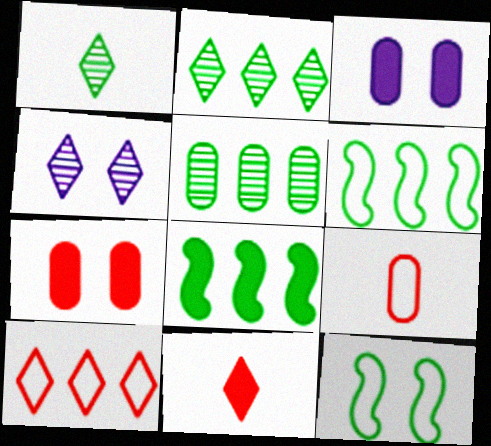[[3, 5, 9], 
[3, 8, 11], 
[4, 7, 12], 
[4, 8, 9]]